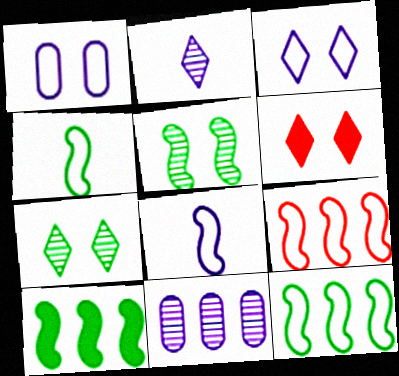[[1, 5, 6], 
[3, 6, 7], 
[4, 5, 10], 
[4, 6, 11]]